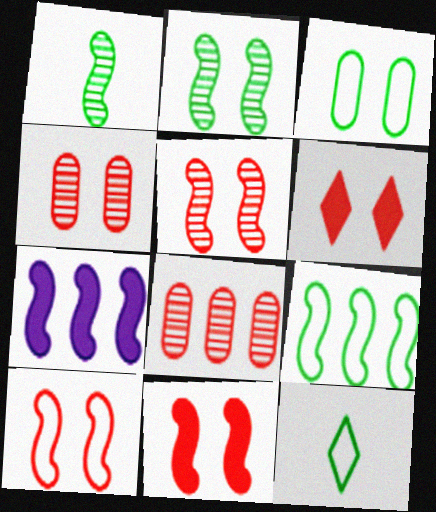[[1, 7, 10], 
[3, 9, 12], 
[4, 6, 10], 
[4, 7, 12], 
[5, 10, 11]]